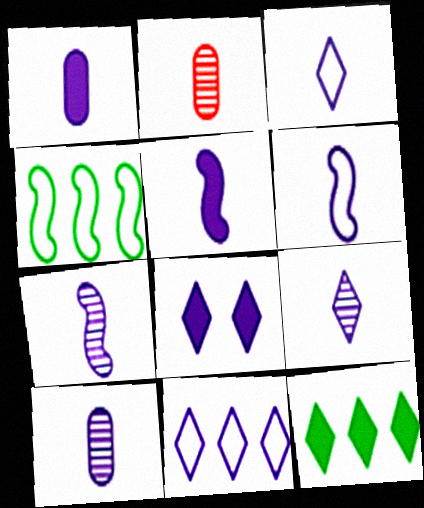[[1, 3, 7], 
[1, 6, 9], 
[2, 4, 8], 
[3, 5, 10], 
[5, 6, 7], 
[7, 9, 10], 
[8, 9, 11]]